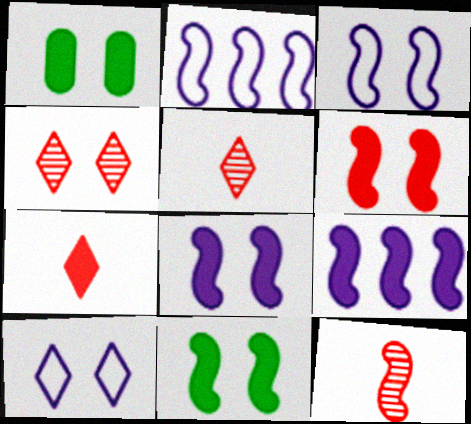[[1, 2, 5], 
[1, 3, 4], 
[1, 7, 9], 
[2, 11, 12], 
[6, 8, 11]]